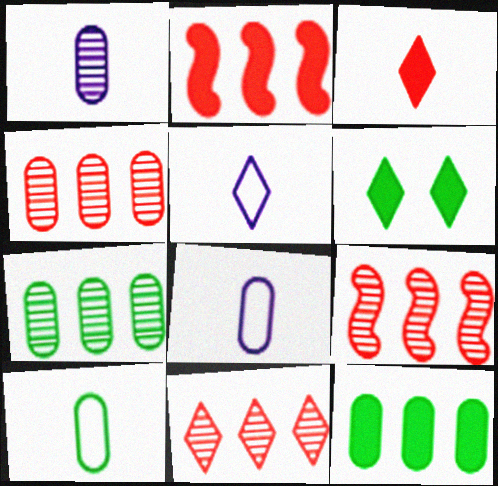[[4, 9, 11], 
[5, 6, 11], 
[6, 8, 9]]